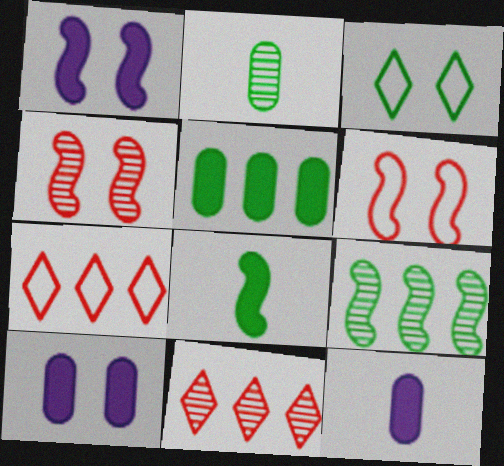[[1, 2, 7], 
[3, 4, 10]]